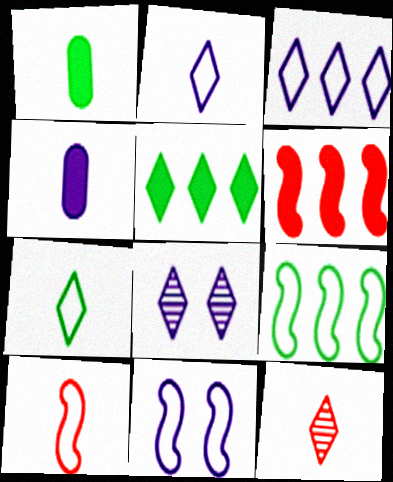[[9, 10, 11]]